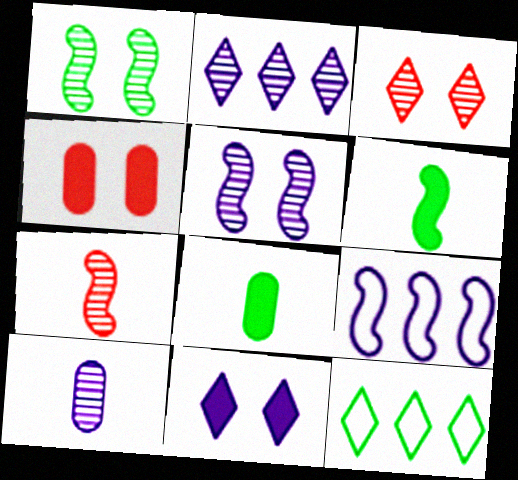[[1, 8, 12], 
[2, 5, 10], 
[3, 8, 9], 
[9, 10, 11]]